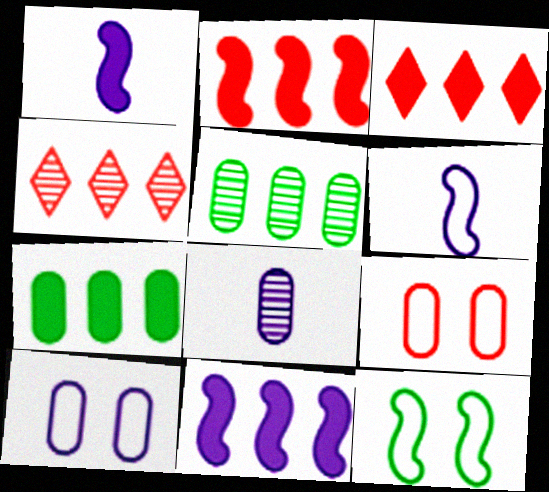[[3, 7, 11], 
[3, 8, 12], 
[7, 8, 9]]